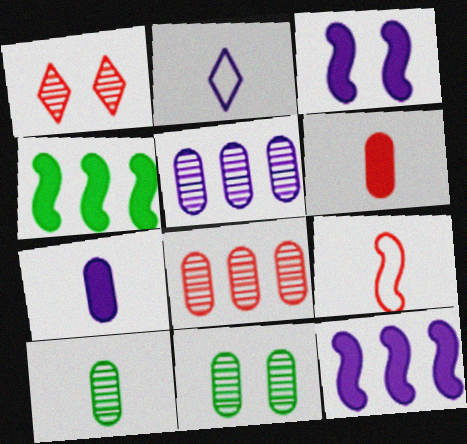[[2, 3, 5]]